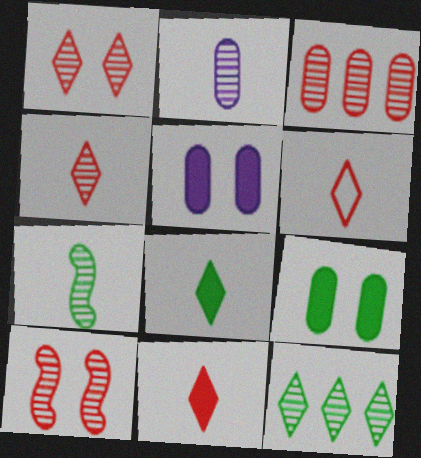[[2, 4, 7], 
[2, 10, 12], 
[3, 4, 10], 
[4, 6, 11]]